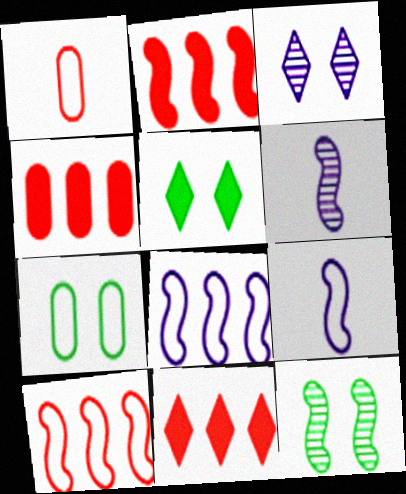[[2, 4, 11], 
[2, 9, 12], 
[5, 7, 12], 
[6, 7, 11]]